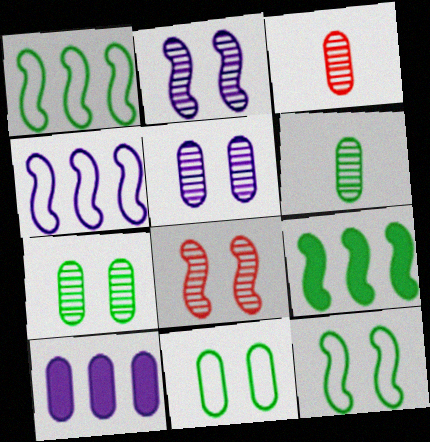[[3, 10, 11]]